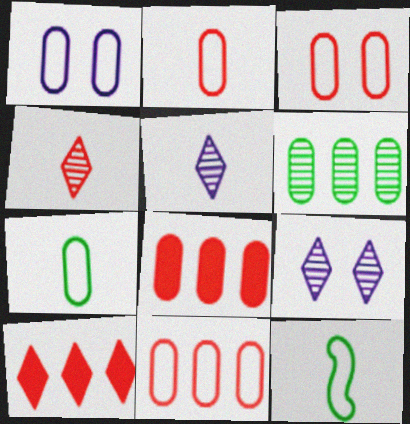[[1, 7, 11], 
[2, 3, 11], 
[8, 9, 12]]